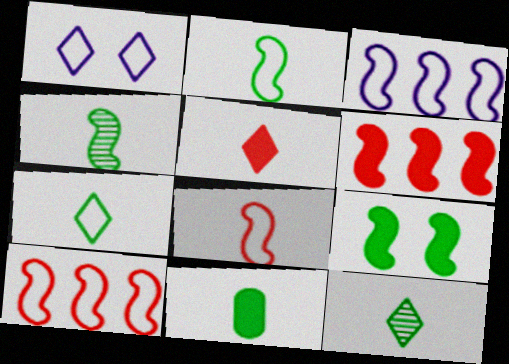[[2, 11, 12], 
[4, 7, 11]]